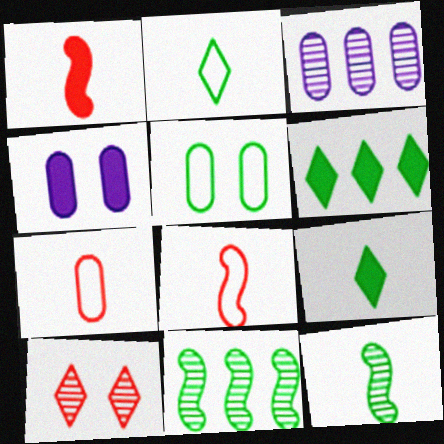[[1, 4, 6], 
[3, 10, 12], 
[5, 6, 12], 
[5, 9, 11]]